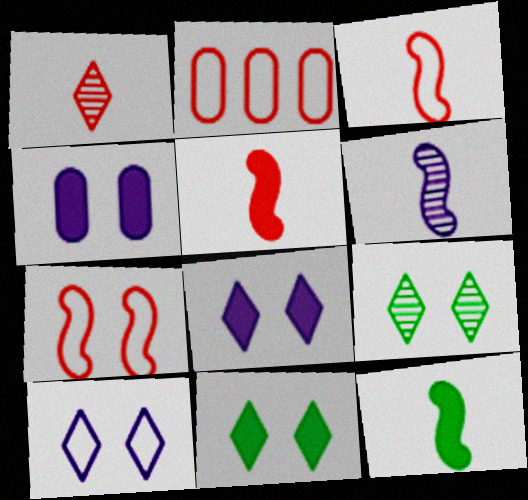[[2, 6, 11], 
[3, 6, 12], 
[4, 7, 9]]